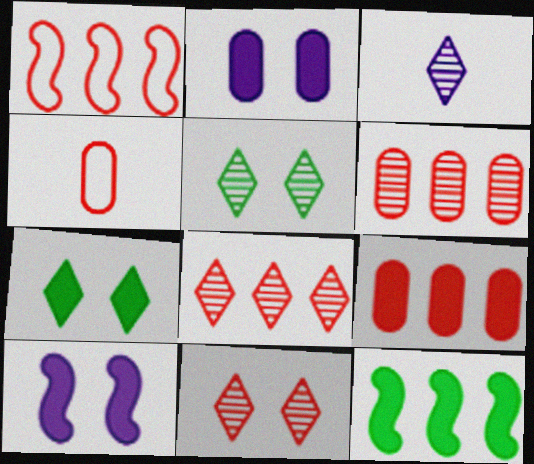[[1, 8, 9], 
[3, 5, 8]]